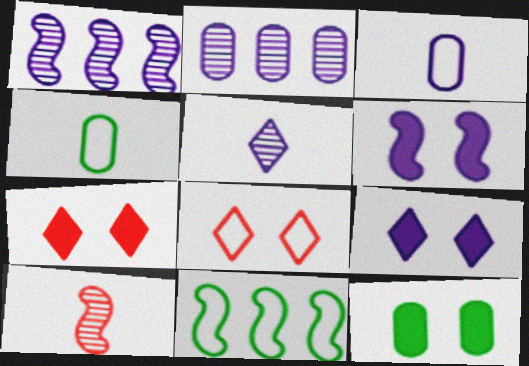[[1, 3, 9], 
[1, 4, 7], 
[3, 8, 11], 
[6, 7, 12], 
[6, 10, 11]]